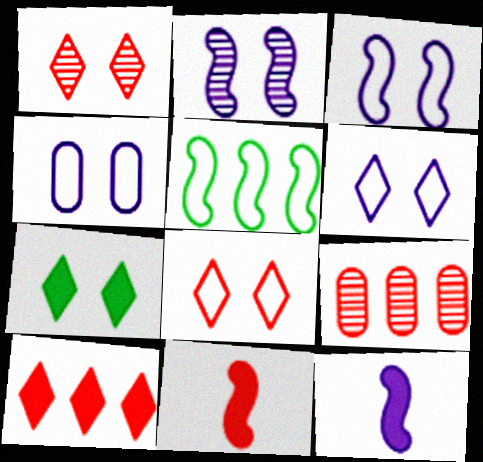[[1, 6, 7], 
[2, 5, 11], 
[3, 4, 6], 
[8, 9, 11]]